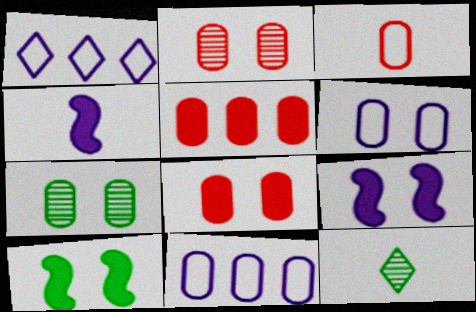[[2, 3, 5], 
[3, 4, 12], 
[6, 7, 8]]